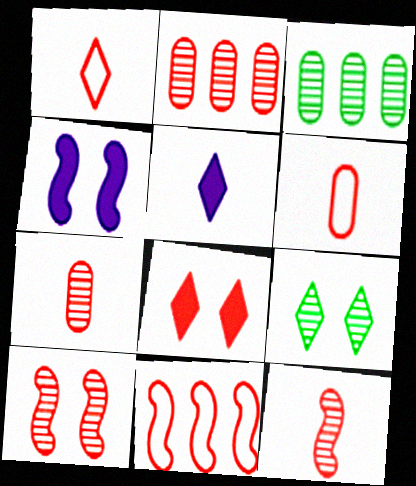[[1, 3, 4], 
[7, 8, 11]]